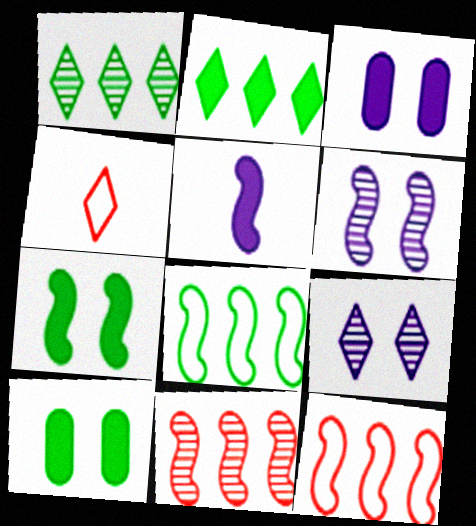[[2, 4, 9]]